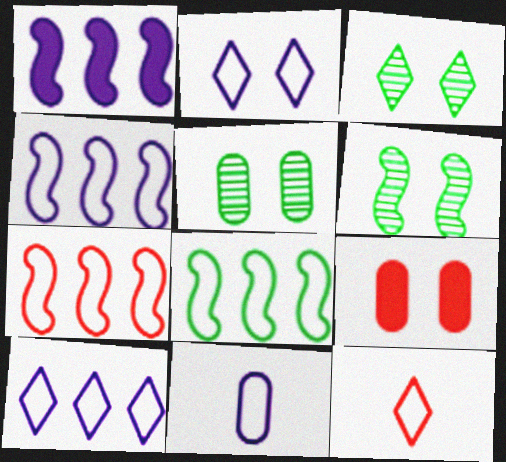[[1, 5, 12], 
[2, 4, 11], 
[2, 6, 9], 
[3, 5, 6], 
[4, 7, 8]]